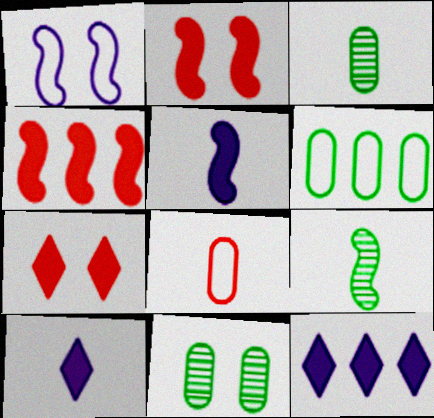[[1, 4, 9], 
[1, 7, 11], 
[8, 9, 10]]